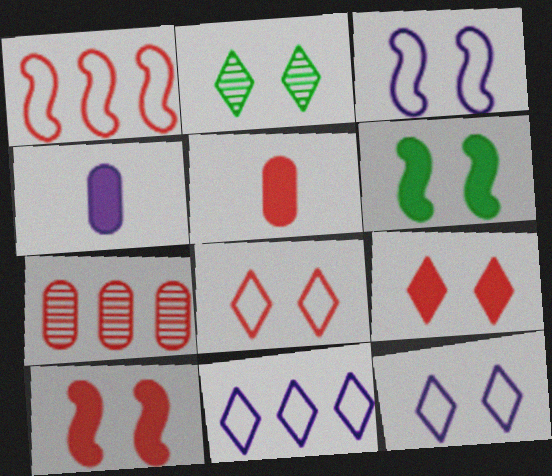[[1, 2, 4], 
[2, 9, 12]]